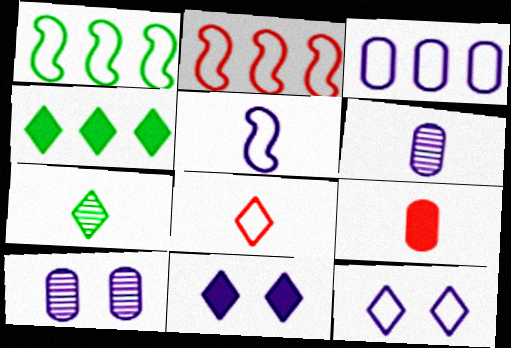[[3, 5, 12], 
[5, 7, 9]]